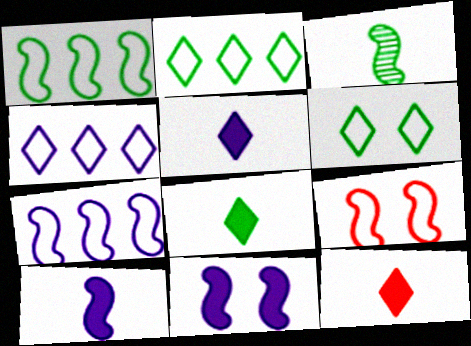[[5, 8, 12]]